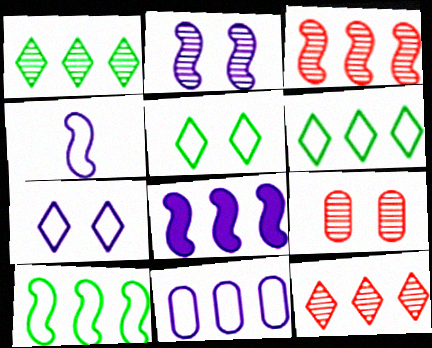[[2, 4, 8], 
[3, 8, 10], 
[4, 7, 11]]